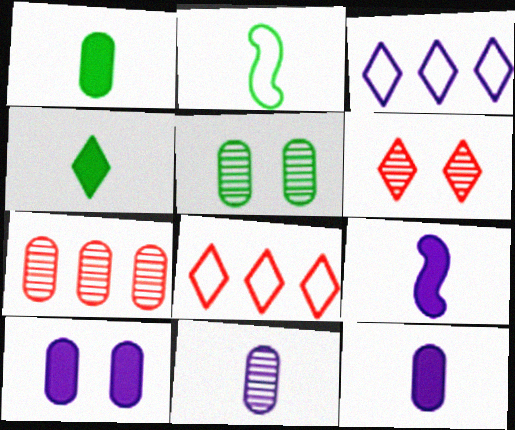[[3, 4, 6], 
[5, 7, 11], 
[5, 8, 9]]